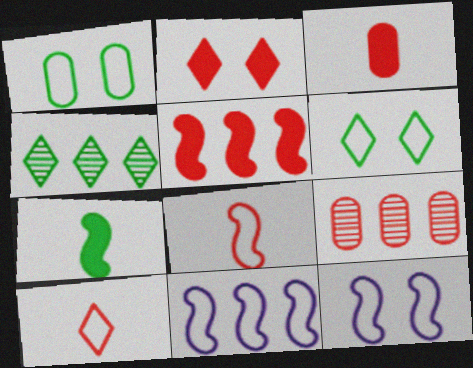[[1, 4, 7], 
[1, 10, 11], 
[2, 3, 5], 
[2, 8, 9], 
[3, 4, 12]]